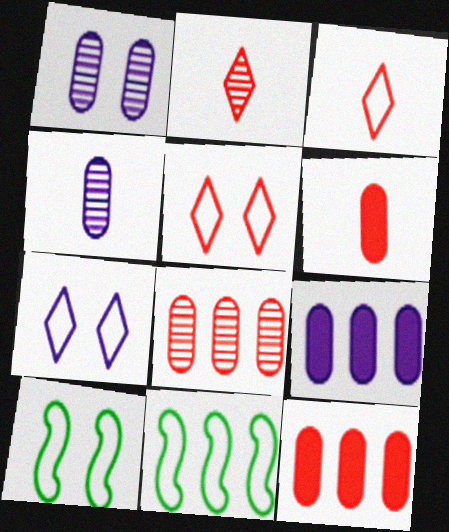[[2, 9, 10]]